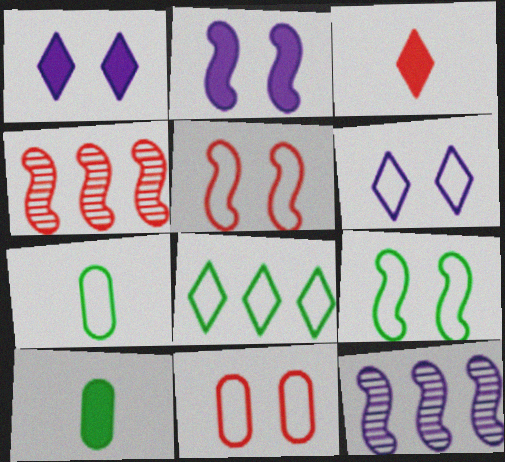[[1, 4, 7], 
[3, 4, 11], 
[4, 6, 10], 
[6, 9, 11], 
[7, 8, 9]]